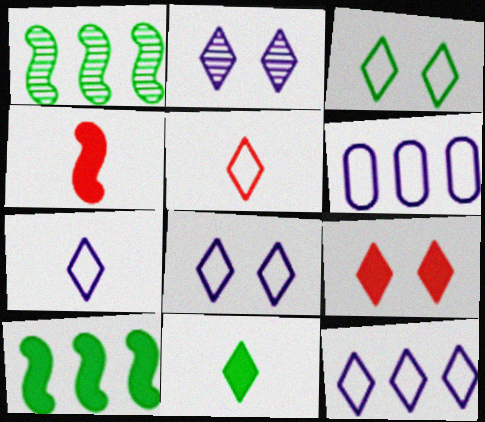[[2, 3, 9], 
[3, 5, 12], 
[7, 8, 12]]